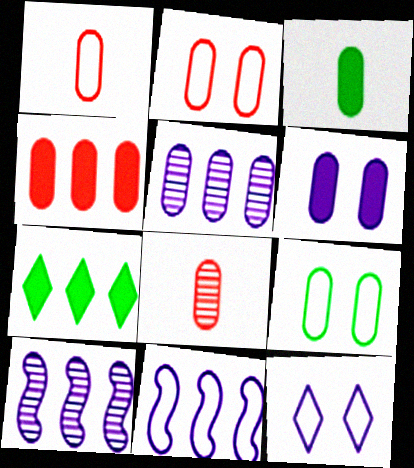[[2, 3, 5], 
[2, 4, 8], 
[3, 4, 6]]